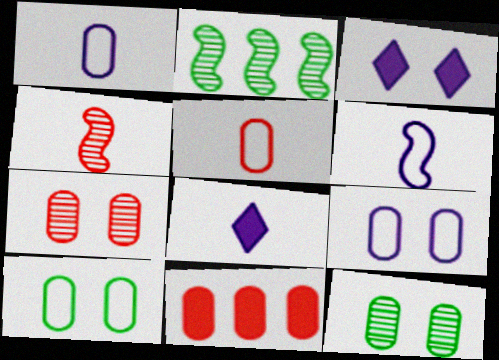[[1, 11, 12], 
[2, 3, 5], 
[5, 7, 11]]